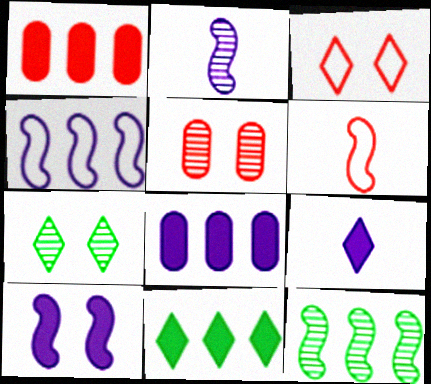[[2, 4, 10], 
[6, 7, 8], 
[6, 10, 12], 
[8, 9, 10]]